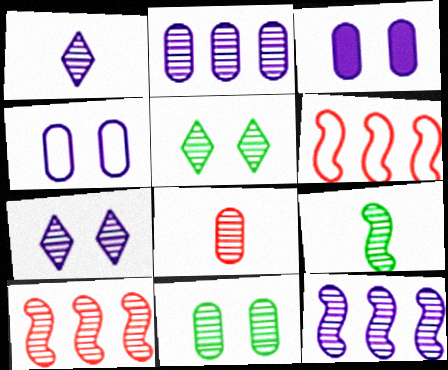[[1, 8, 9], 
[1, 10, 11], 
[2, 8, 11], 
[5, 8, 12]]